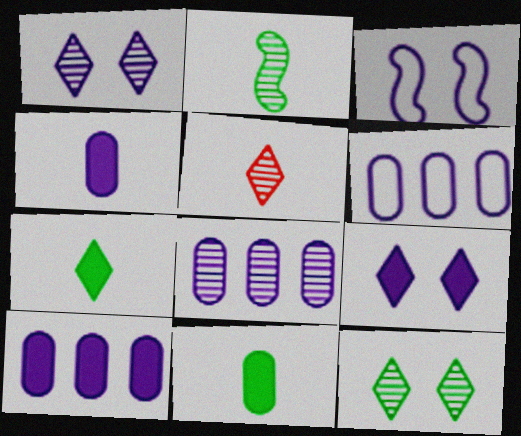[[6, 8, 10]]